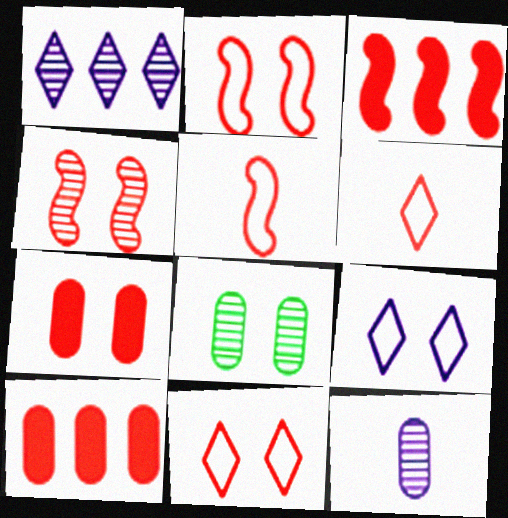[[3, 4, 5], 
[4, 6, 10], 
[4, 7, 11]]